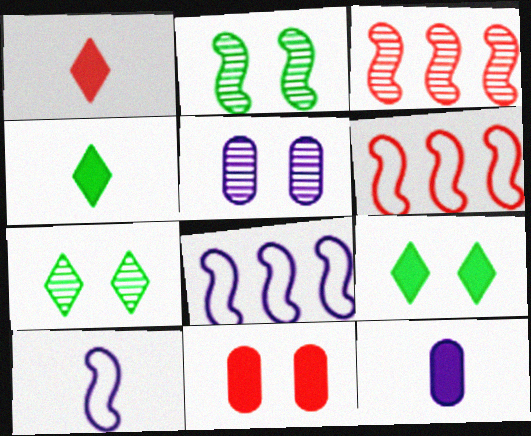[[4, 5, 6], 
[6, 7, 12]]